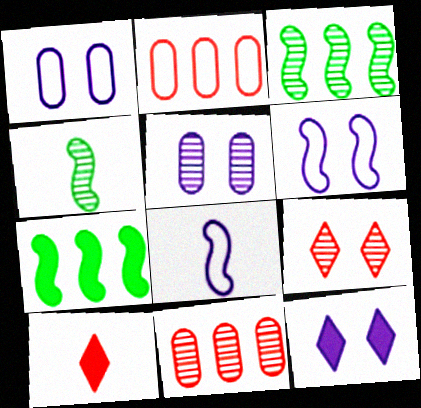[[1, 3, 10], 
[2, 4, 12], 
[5, 6, 12]]